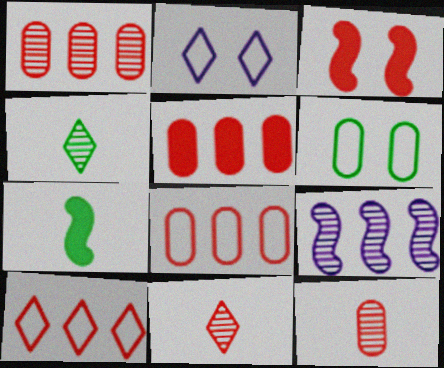[[1, 2, 7], 
[1, 5, 8], 
[3, 8, 11], 
[3, 10, 12]]